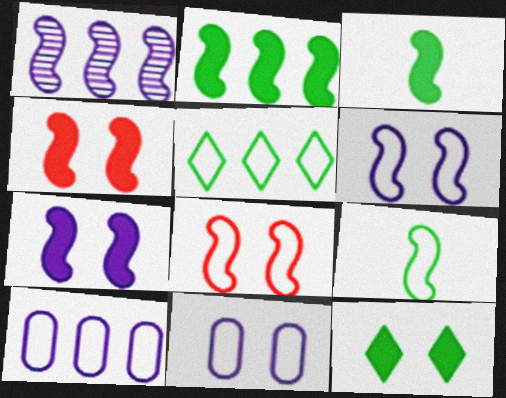[[1, 3, 8], 
[1, 4, 9]]